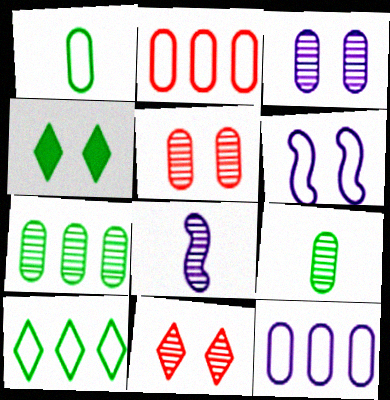[[2, 4, 8], 
[4, 5, 6], 
[7, 8, 11]]